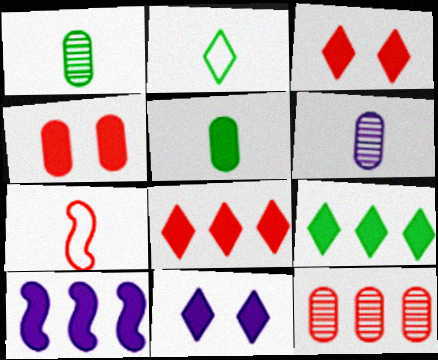[[3, 5, 10], 
[3, 7, 12]]